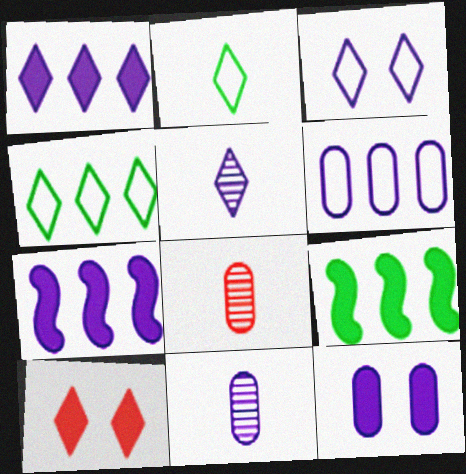[[1, 3, 5], 
[3, 7, 11], 
[3, 8, 9], 
[4, 5, 10], 
[6, 11, 12]]